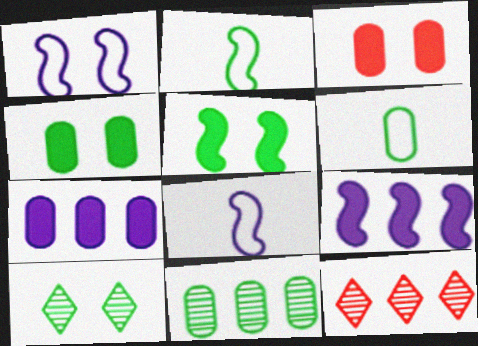[[1, 3, 10], 
[4, 6, 11], 
[4, 8, 12]]